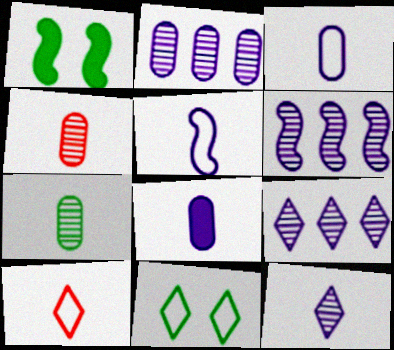[[1, 2, 10], 
[2, 6, 9], 
[5, 8, 12]]